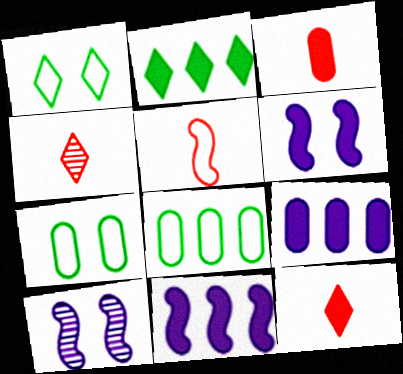[[2, 3, 6], 
[3, 4, 5], 
[4, 6, 8], 
[4, 7, 11], 
[8, 10, 12]]